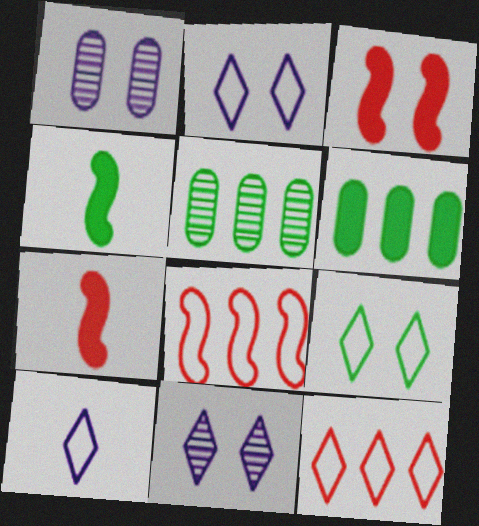[[1, 3, 9], 
[1, 4, 12], 
[2, 5, 7], 
[3, 5, 10], 
[4, 5, 9], 
[9, 10, 12]]